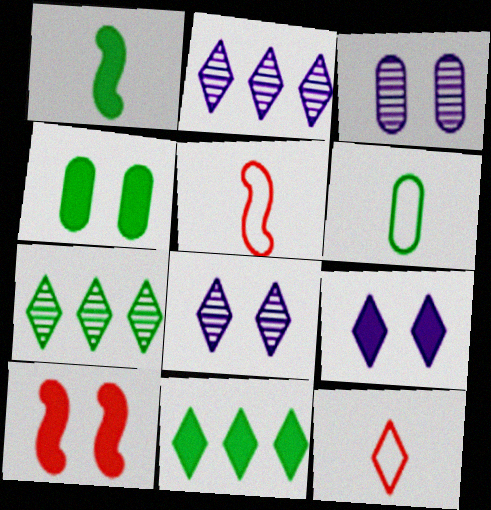[[1, 4, 11], 
[2, 4, 5], 
[2, 6, 10], 
[3, 5, 11], 
[4, 9, 10], 
[7, 9, 12], 
[8, 11, 12]]